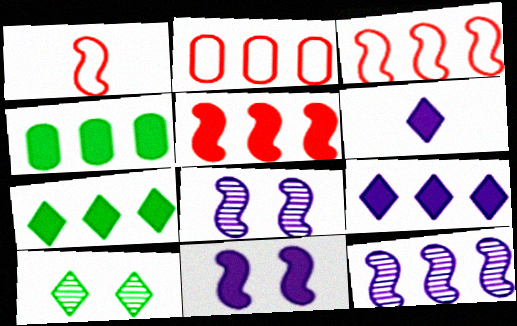[[2, 7, 12], 
[4, 5, 9]]